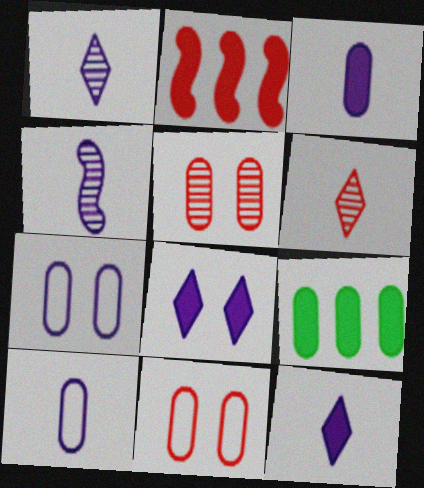[[2, 6, 11], 
[4, 10, 12], 
[5, 9, 10]]